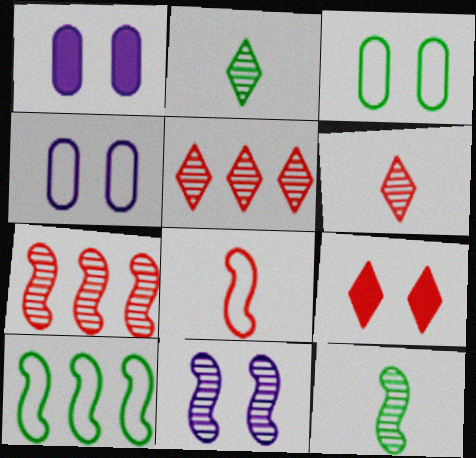[[1, 6, 10], 
[3, 9, 11], 
[7, 11, 12]]